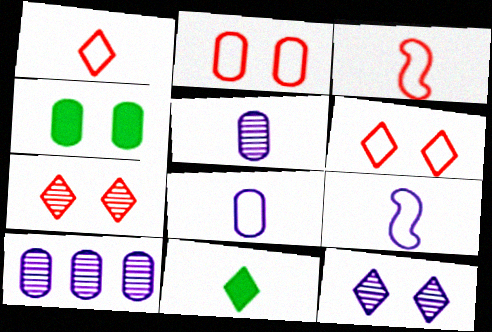[[3, 5, 11]]